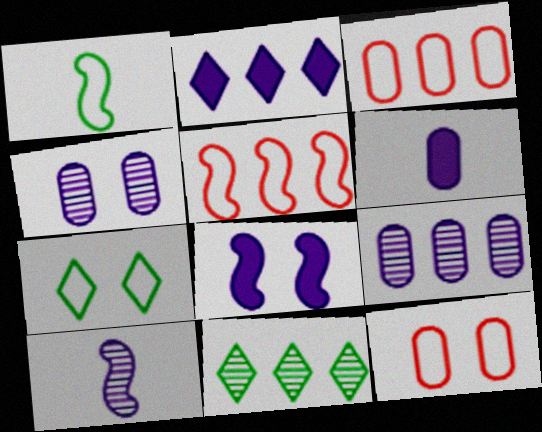[[2, 6, 8]]